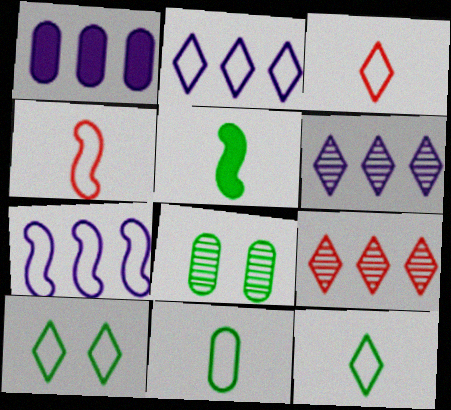[[1, 6, 7], 
[2, 3, 10]]